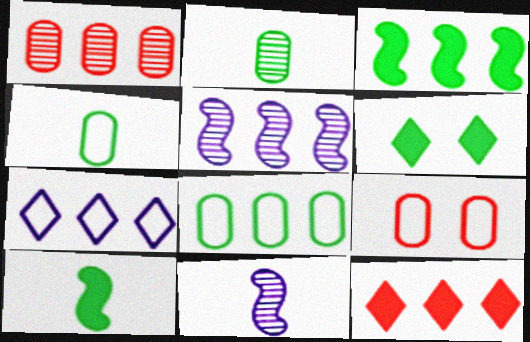[[1, 3, 7], 
[5, 8, 12]]